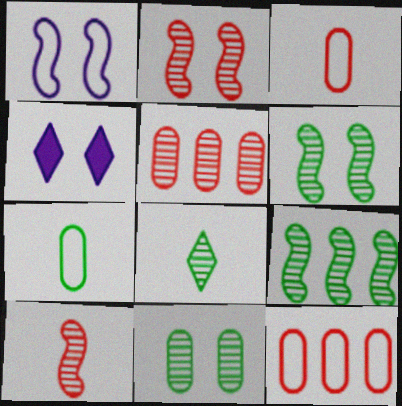[[3, 4, 9], 
[8, 9, 11]]